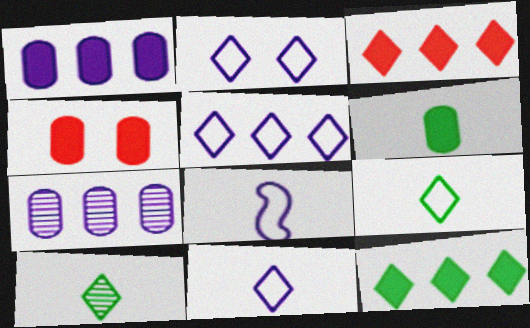[[1, 4, 6], 
[2, 3, 10], 
[2, 5, 11]]